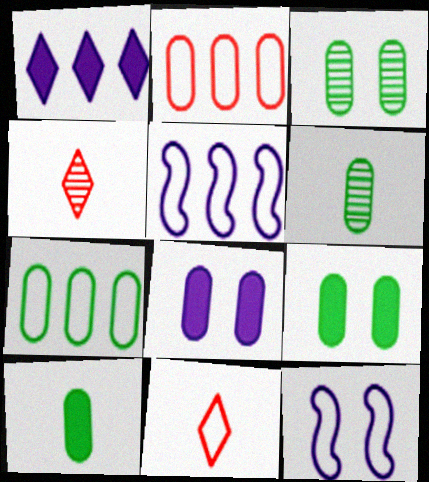[[2, 6, 8], 
[3, 7, 10], 
[4, 5, 9], 
[6, 7, 9], 
[7, 11, 12]]